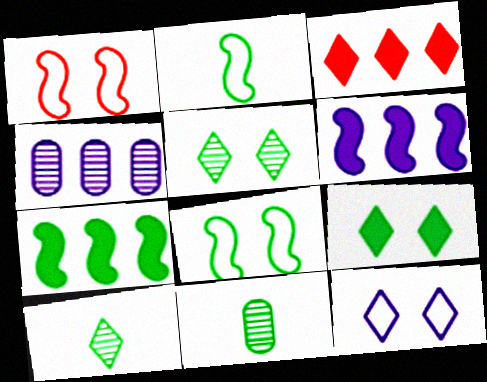[[3, 10, 12]]